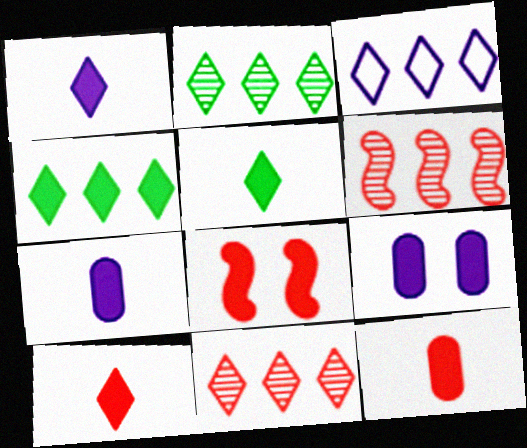[[1, 5, 10], 
[3, 4, 11], 
[4, 7, 8]]